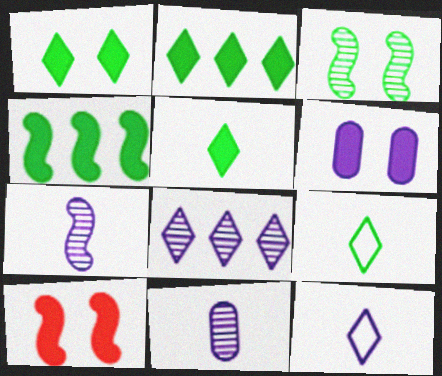[[1, 2, 5], 
[1, 6, 10]]